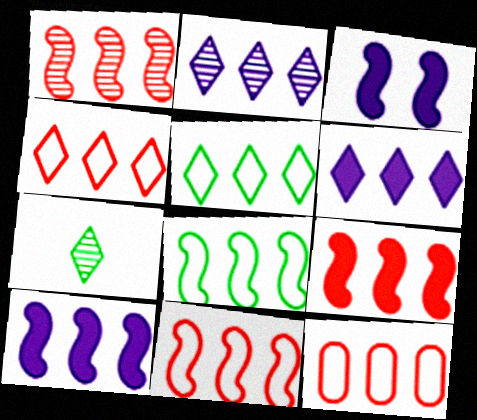[[1, 8, 10], 
[1, 9, 11], 
[3, 7, 12], 
[4, 11, 12]]